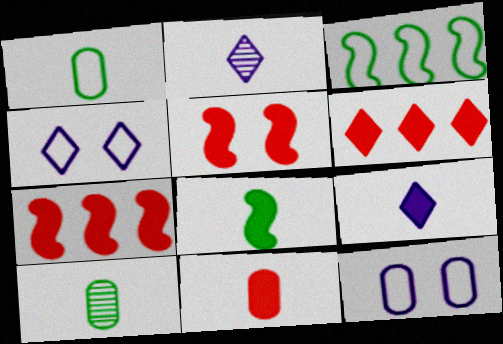[[4, 7, 10], 
[5, 6, 11], 
[8, 9, 11]]